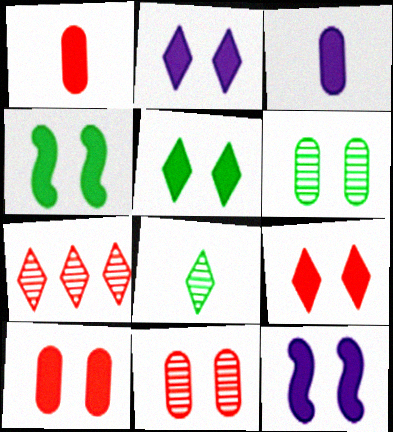[[2, 4, 10], 
[2, 5, 9], 
[5, 10, 12]]